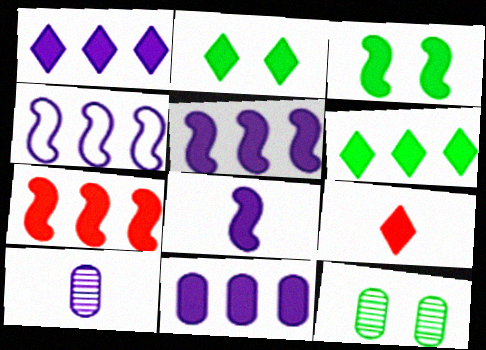[[1, 2, 9], 
[1, 5, 11], 
[3, 7, 8], 
[3, 9, 11], 
[4, 9, 12], 
[6, 7, 11]]